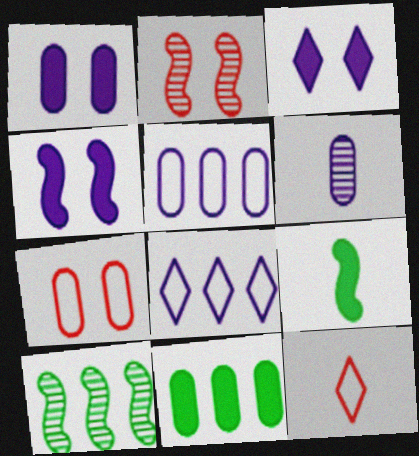[[1, 3, 4], 
[1, 5, 6], 
[1, 10, 12], 
[4, 6, 8], 
[6, 7, 11], 
[6, 9, 12]]